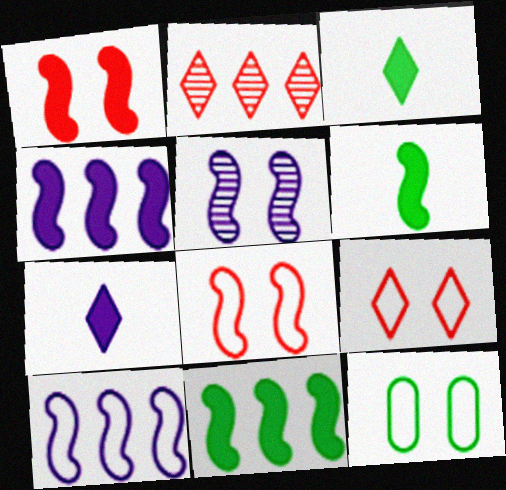[[1, 4, 6]]